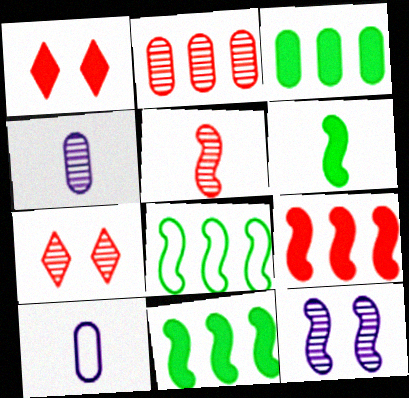[[1, 4, 8], 
[2, 5, 7], 
[7, 10, 11]]